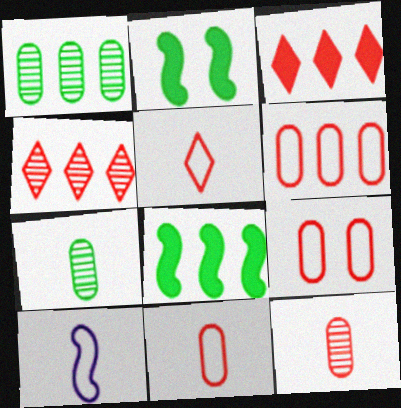[[6, 9, 11]]